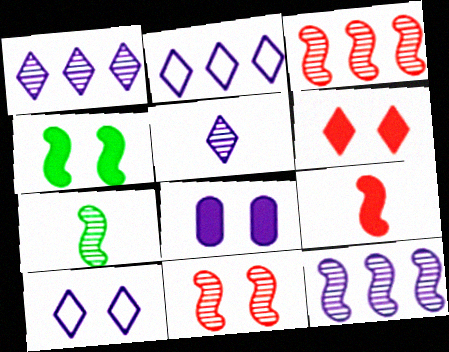[[4, 6, 8], 
[7, 11, 12]]